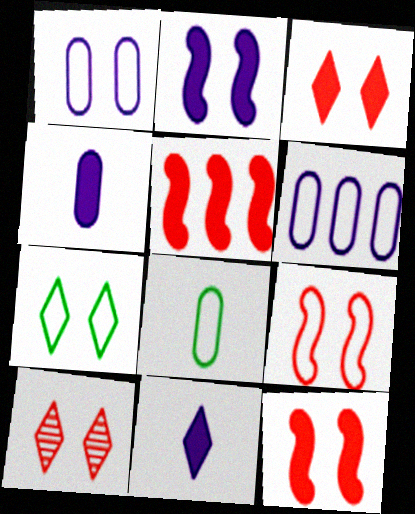[[1, 7, 9]]